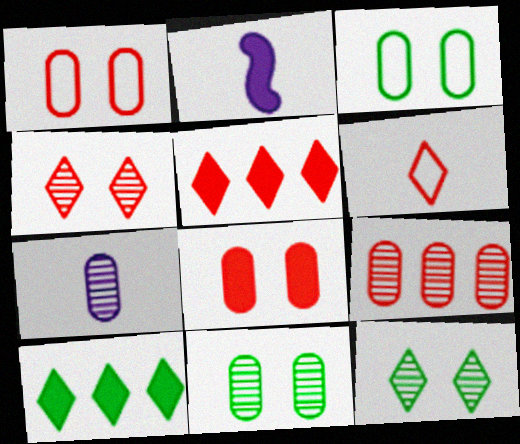[[2, 8, 10], 
[4, 5, 6], 
[7, 9, 11]]